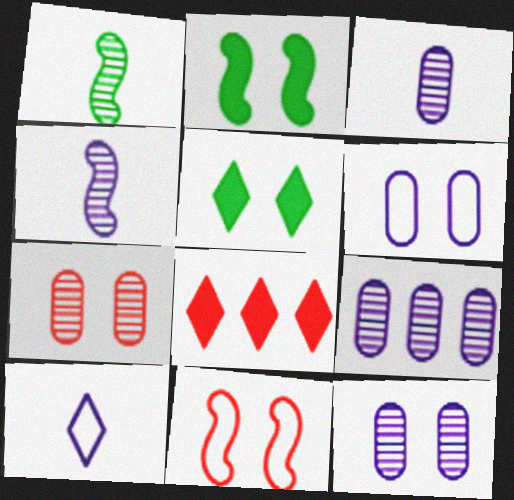[[1, 6, 8], 
[3, 9, 12], 
[5, 11, 12]]